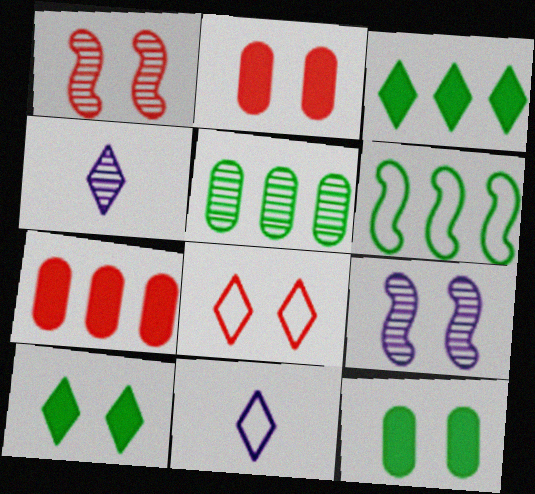[[1, 2, 8], 
[1, 4, 5], 
[2, 4, 6], 
[3, 4, 8], 
[3, 5, 6], 
[8, 9, 12]]